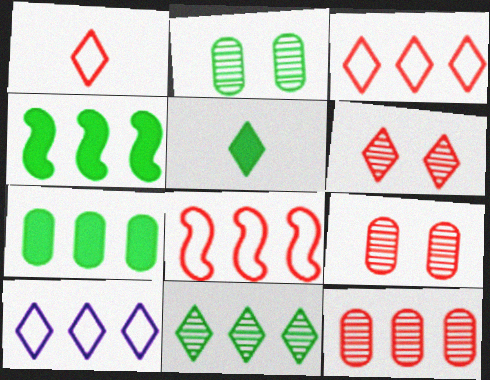[[4, 10, 12], 
[5, 6, 10]]